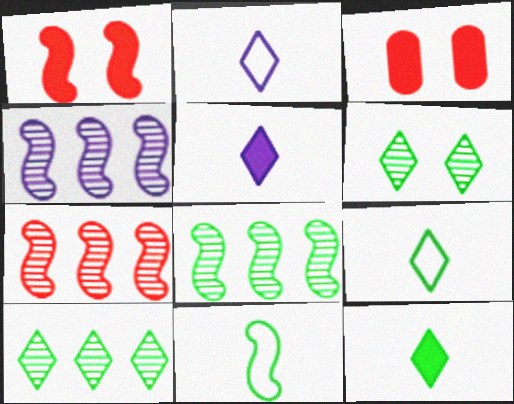[[1, 4, 11], 
[2, 3, 8], 
[3, 4, 9], 
[4, 7, 8]]